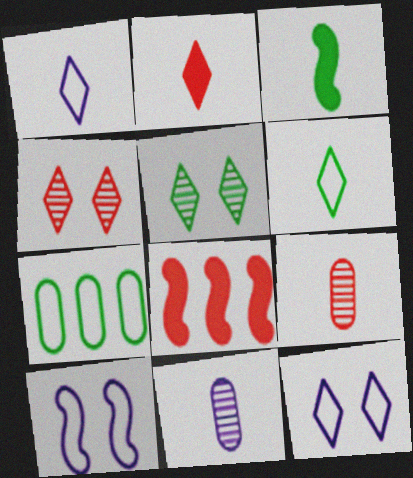[[1, 3, 9], 
[3, 5, 7]]